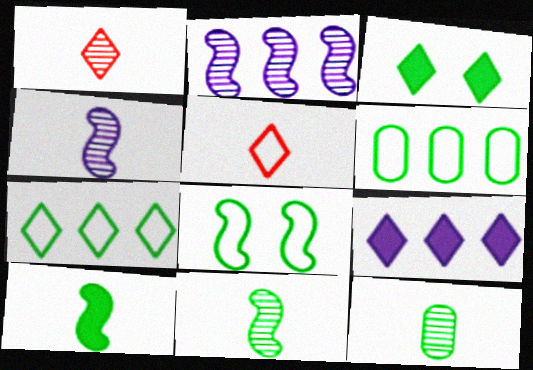[[1, 4, 12], 
[3, 6, 11]]